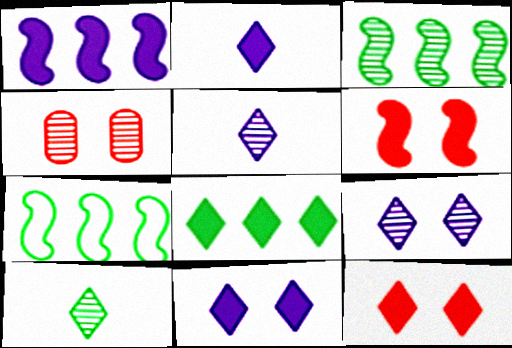[[2, 4, 7], 
[2, 8, 12], 
[3, 4, 5]]